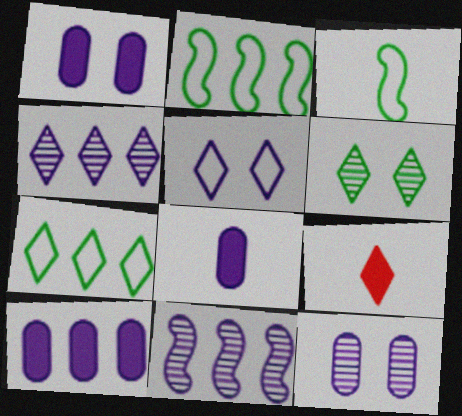[[1, 8, 10], 
[2, 9, 12], 
[5, 8, 11]]